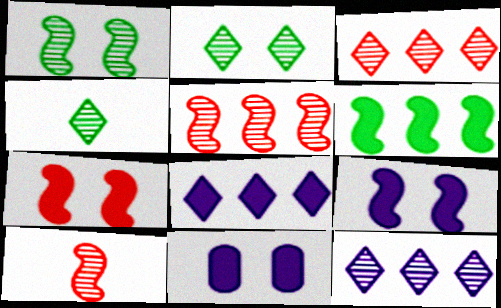[]